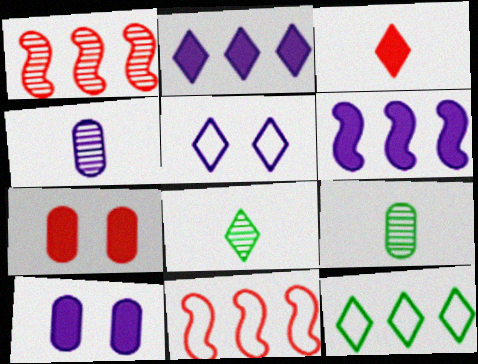[[4, 5, 6], 
[8, 10, 11]]